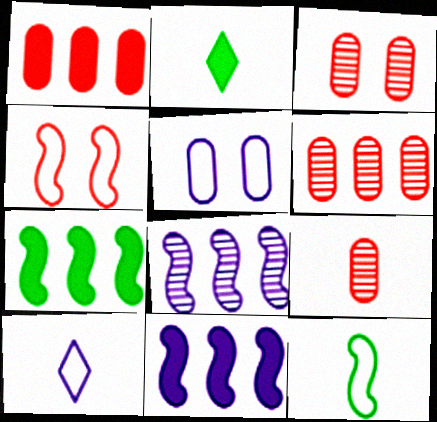[[3, 6, 9], 
[3, 7, 10]]